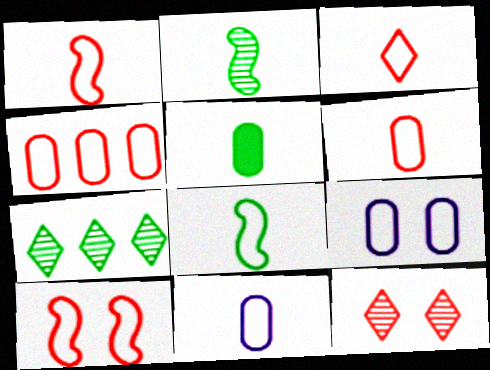[[1, 3, 6], 
[3, 4, 10], 
[3, 8, 11]]